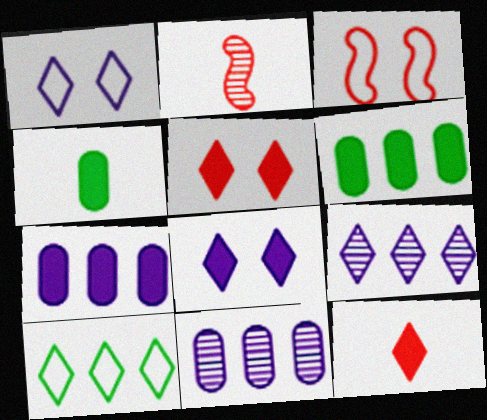[[1, 2, 6], 
[3, 4, 9]]